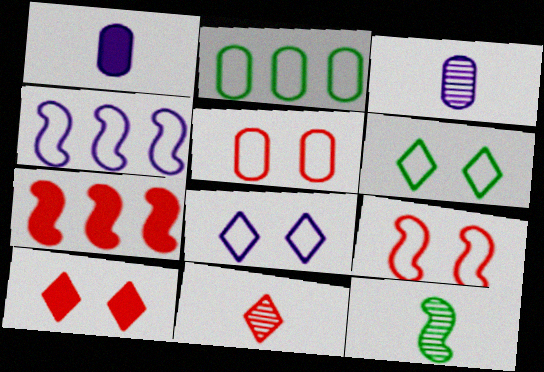[[3, 6, 7], 
[3, 11, 12], 
[5, 7, 11]]